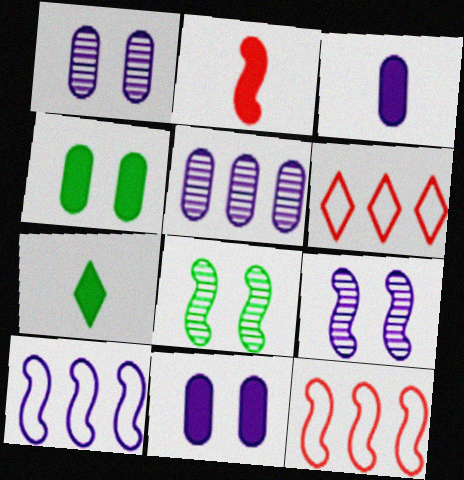[[1, 7, 12], 
[2, 3, 7], 
[2, 8, 10], 
[3, 6, 8]]